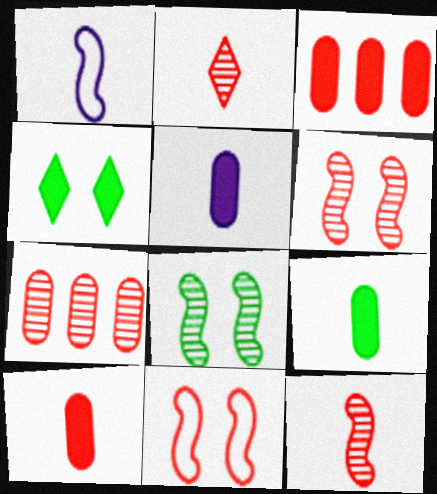[[1, 2, 9], 
[1, 4, 7], 
[2, 3, 11], 
[2, 6, 7], 
[5, 9, 10]]